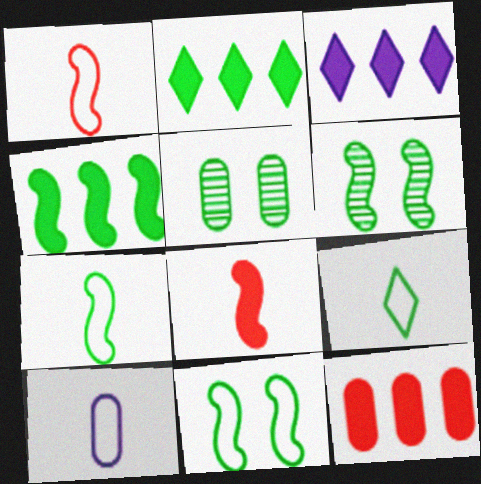[[1, 3, 5], 
[1, 9, 10], 
[2, 5, 7], 
[3, 4, 12], 
[4, 5, 9], 
[4, 6, 7], 
[5, 10, 12]]